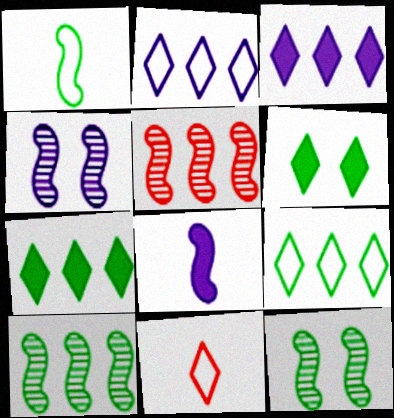[]